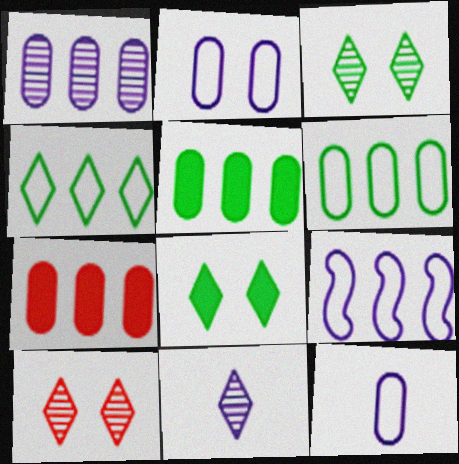[[1, 6, 7]]